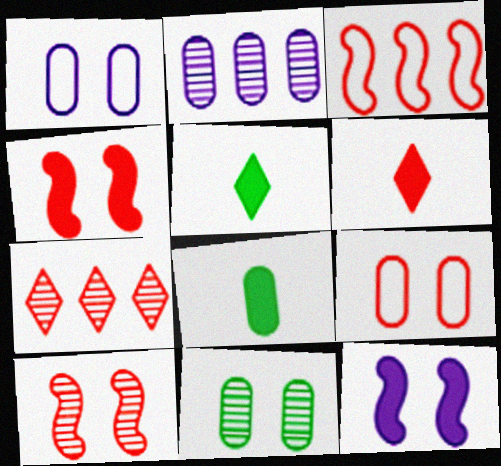[[2, 8, 9]]